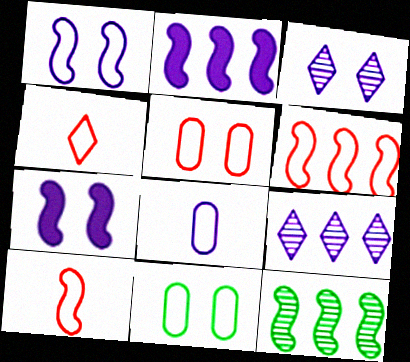[[2, 3, 8], 
[2, 6, 12], 
[4, 5, 6], 
[7, 8, 9], 
[7, 10, 12]]